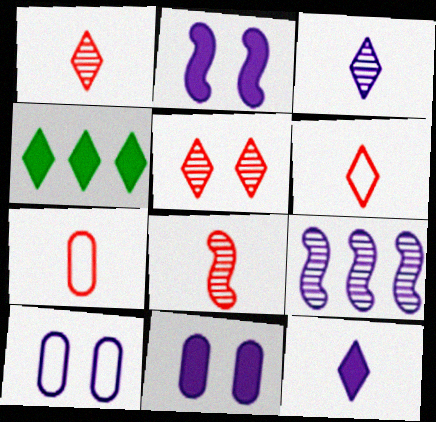[[4, 8, 10], 
[9, 10, 12]]